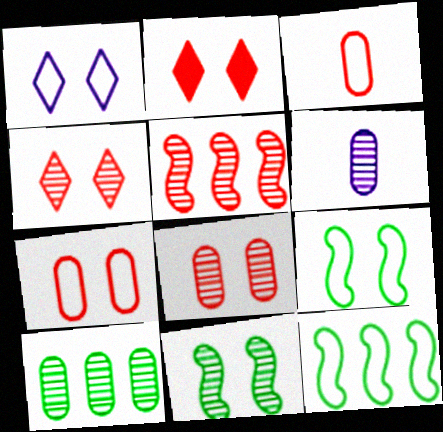[[1, 3, 12], 
[1, 7, 9], 
[2, 3, 5], 
[2, 6, 12], 
[6, 8, 10]]